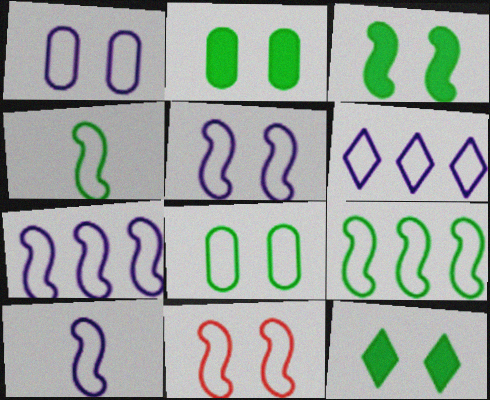[[1, 6, 10], 
[2, 3, 12], 
[4, 7, 11], 
[5, 7, 10], 
[9, 10, 11]]